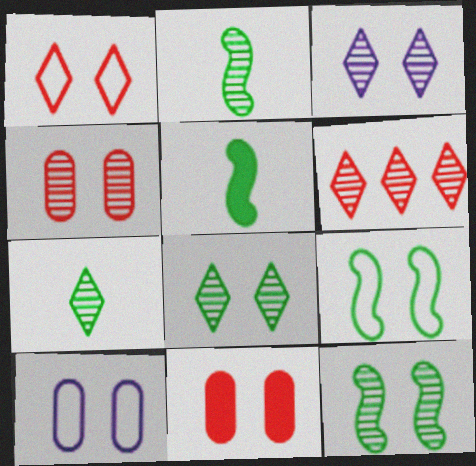[[1, 9, 10], 
[3, 4, 12], 
[3, 6, 7], 
[3, 9, 11], 
[5, 6, 10]]